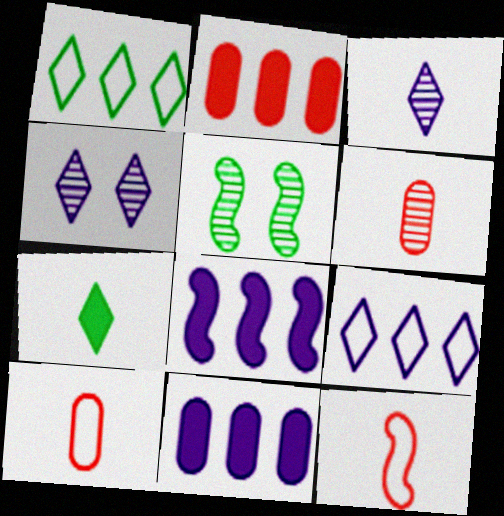[[5, 8, 12]]